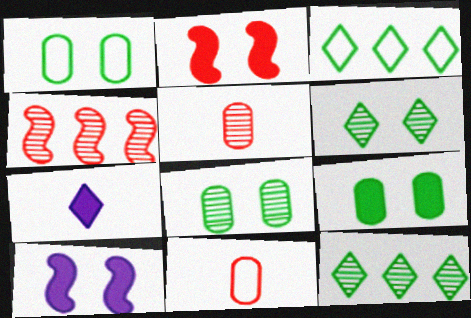[[1, 4, 7], 
[1, 8, 9], 
[3, 5, 10], 
[10, 11, 12]]